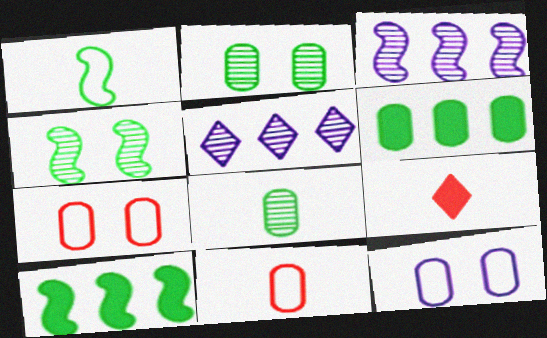[[1, 4, 10]]